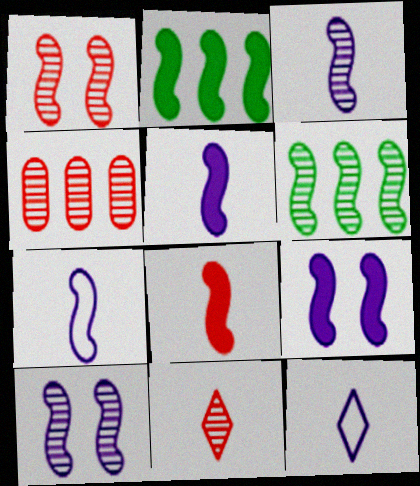[[1, 2, 7], 
[1, 3, 6], 
[1, 4, 11], 
[2, 8, 9], 
[3, 5, 7]]